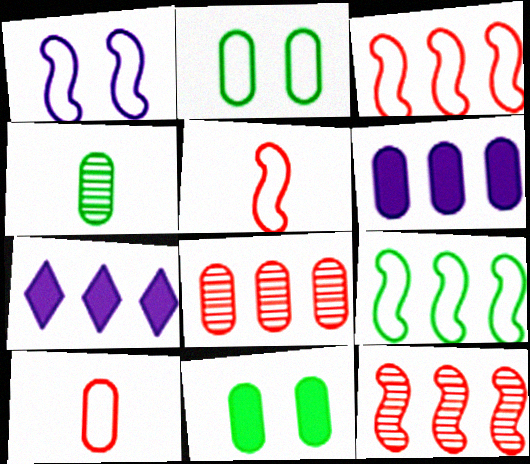[[1, 5, 9], 
[7, 8, 9]]